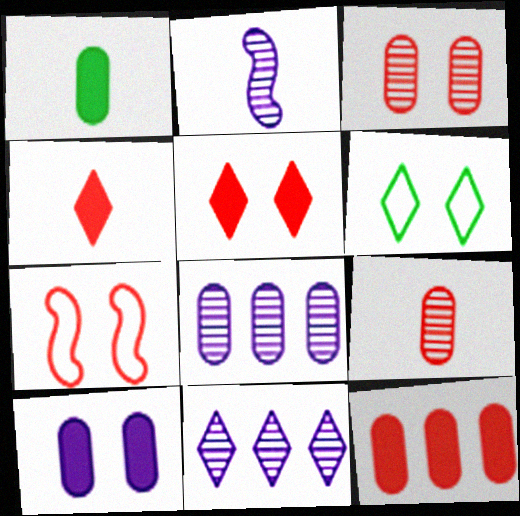[[1, 7, 11], 
[1, 10, 12], 
[2, 6, 12], 
[3, 5, 7], 
[4, 6, 11]]